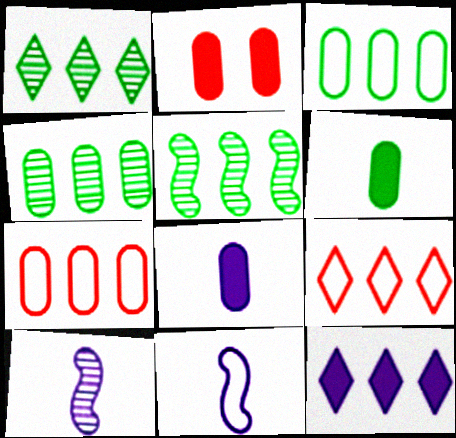[[1, 2, 11], 
[1, 4, 5], 
[1, 9, 12], 
[5, 7, 12]]